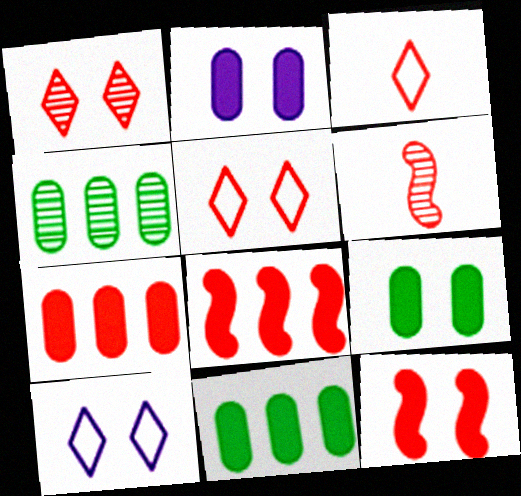[[5, 6, 7], 
[6, 10, 11]]